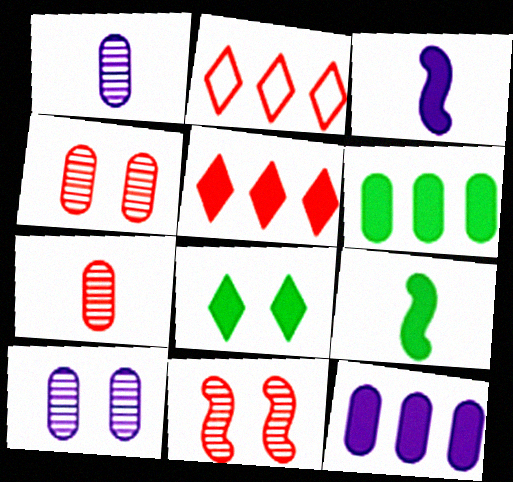[[2, 9, 10], 
[6, 8, 9]]